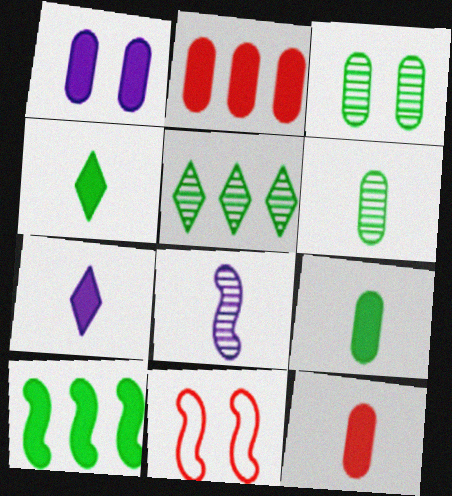[[1, 2, 9], 
[8, 10, 11]]